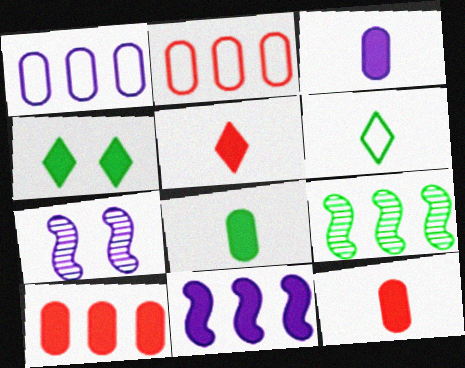[[3, 8, 12], 
[4, 11, 12], 
[6, 7, 10]]